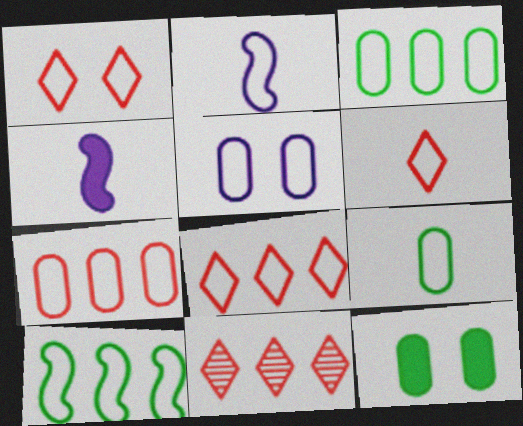[[1, 2, 3], 
[1, 6, 8], 
[2, 6, 9], 
[2, 11, 12], 
[5, 6, 10], 
[5, 7, 9]]